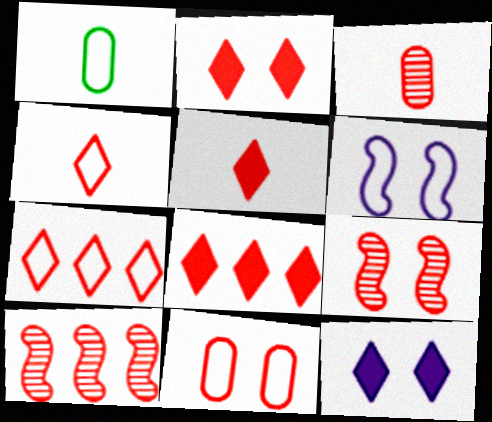[[1, 6, 7], 
[1, 10, 12], 
[2, 5, 8], 
[2, 9, 11], 
[5, 10, 11]]